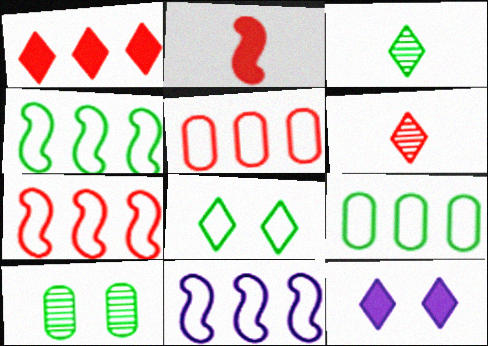[[4, 7, 11]]